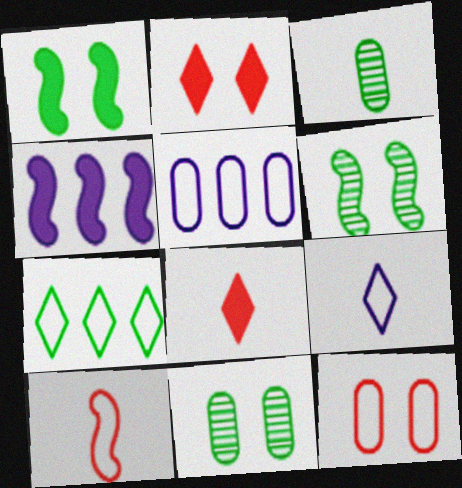[[1, 3, 7], 
[4, 6, 10], 
[5, 6, 8]]